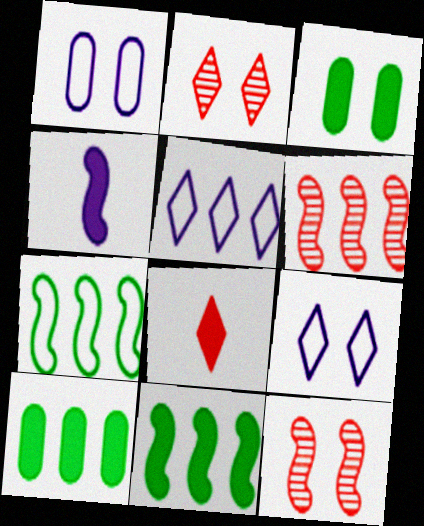[[3, 9, 12], 
[4, 7, 12], 
[5, 6, 10]]